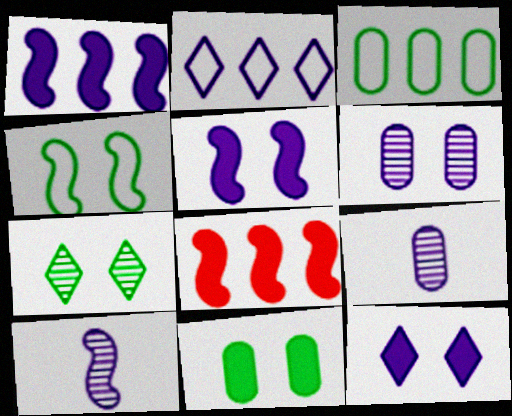[[2, 5, 9], 
[4, 7, 11], 
[4, 8, 10]]